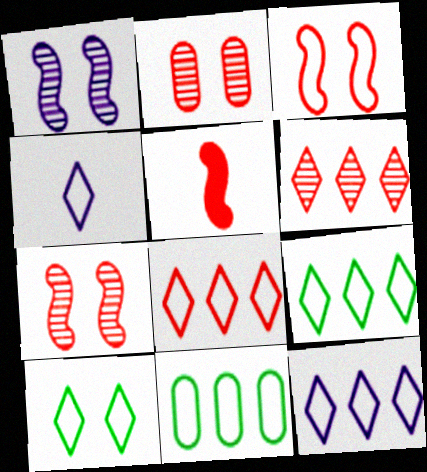[[2, 5, 8], 
[3, 4, 11], 
[4, 8, 10], 
[8, 9, 12]]